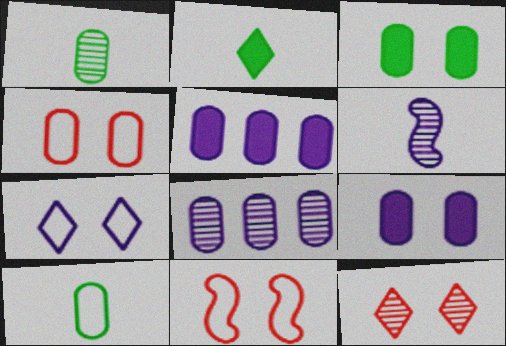[[1, 4, 5], 
[2, 8, 11], 
[5, 6, 7]]